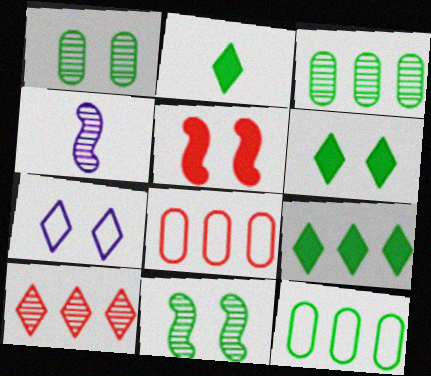[[1, 4, 10], 
[1, 5, 7], 
[2, 6, 9], 
[2, 7, 10], 
[2, 11, 12], 
[4, 6, 8]]